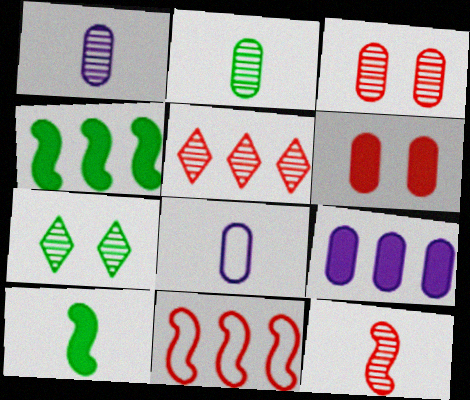[[3, 5, 12]]